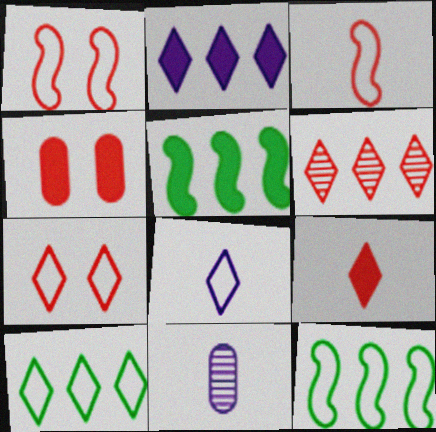[[2, 6, 10], 
[3, 4, 6], 
[5, 7, 11], 
[6, 7, 9], 
[7, 8, 10]]